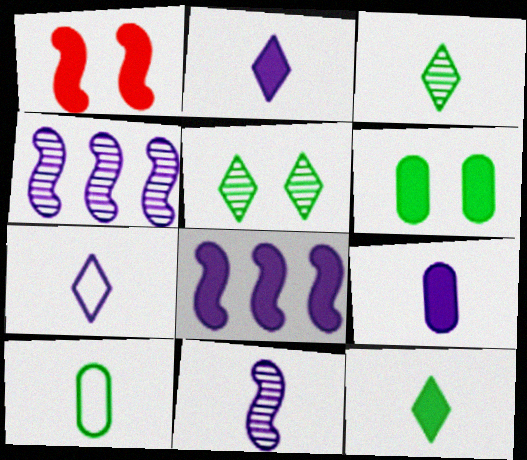[[7, 9, 11]]